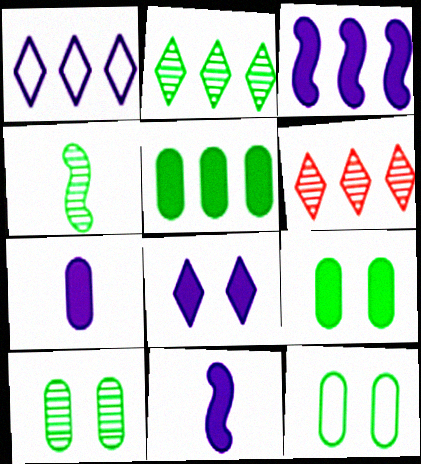[[2, 4, 10], 
[3, 7, 8], 
[6, 11, 12], 
[9, 10, 12]]